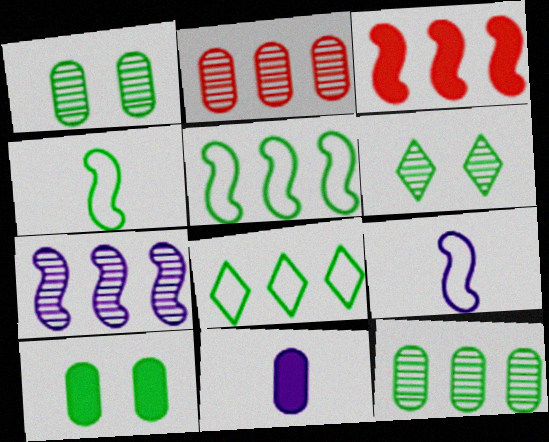[[3, 5, 7]]